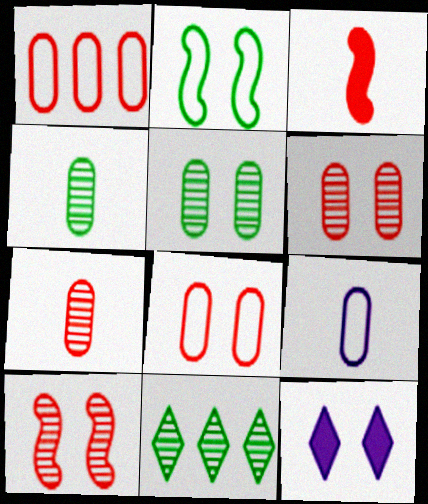[[2, 6, 12]]